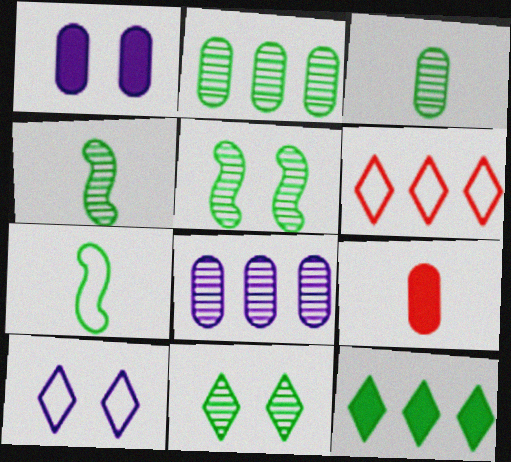[[1, 4, 6], 
[2, 4, 11]]